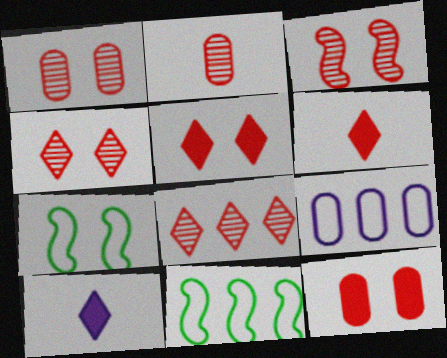[[1, 3, 4], 
[1, 10, 11], 
[2, 3, 8]]